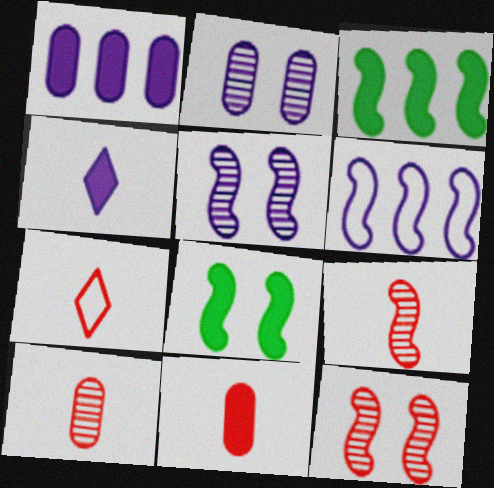[[2, 3, 7], 
[2, 4, 6], 
[6, 8, 9], 
[7, 9, 11]]